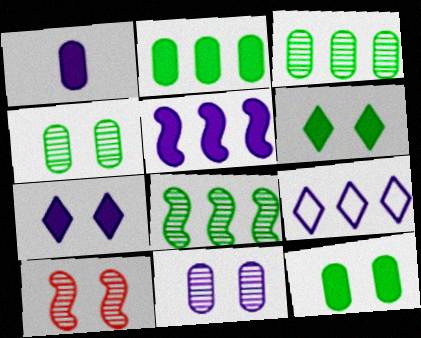[[1, 5, 7]]